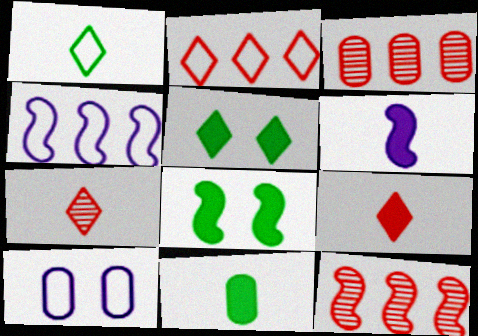[[3, 10, 11], 
[6, 9, 11]]